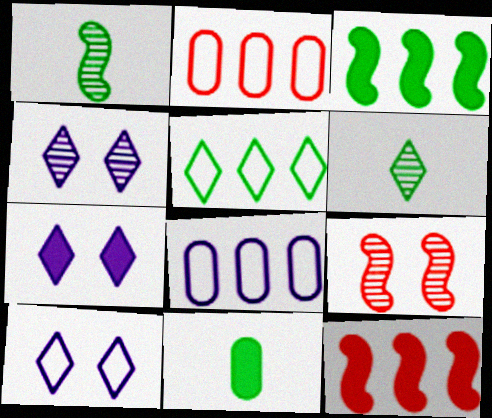[[1, 2, 7], 
[4, 7, 10], 
[7, 11, 12]]